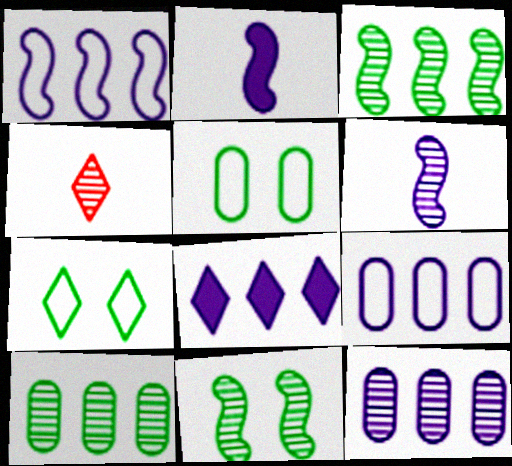[[1, 8, 12], 
[4, 7, 8], 
[4, 11, 12]]